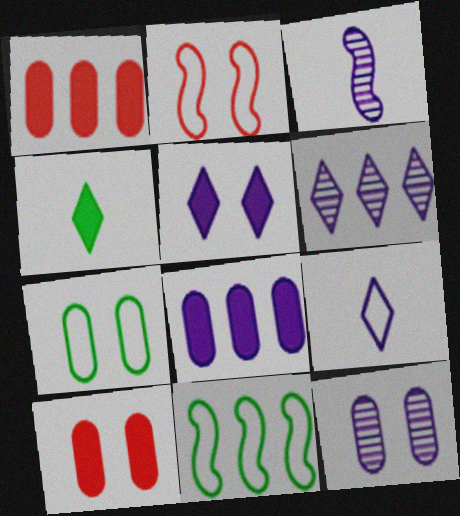[[1, 6, 11], 
[3, 6, 12], 
[5, 6, 9], 
[7, 10, 12]]